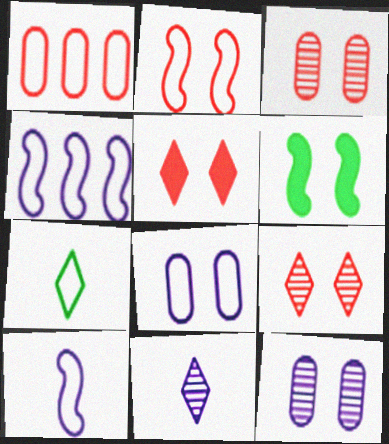[[1, 6, 11], 
[2, 3, 5], 
[6, 8, 9]]